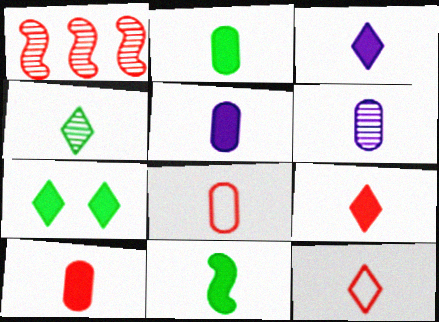[[2, 5, 10], 
[2, 6, 8], 
[3, 4, 12], 
[3, 10, 11], 
[5, 9, 11], 
[6, 11, 12]]